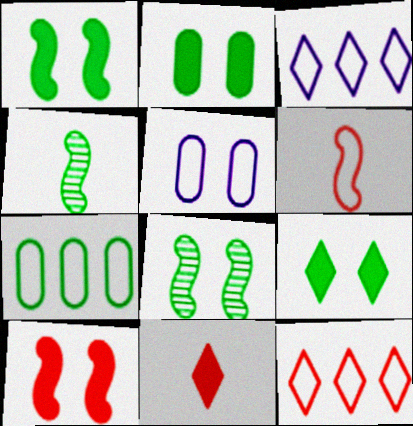[[1, 2, 9], 
[4, 7, 9]]